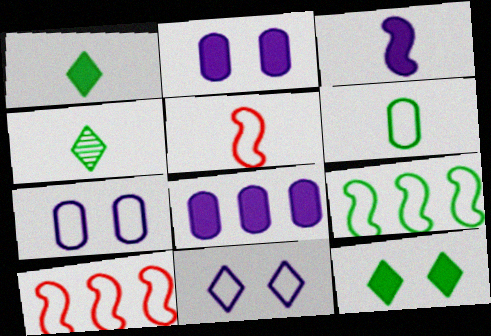[[2, 4, 10], 
[6, 10, 11]]